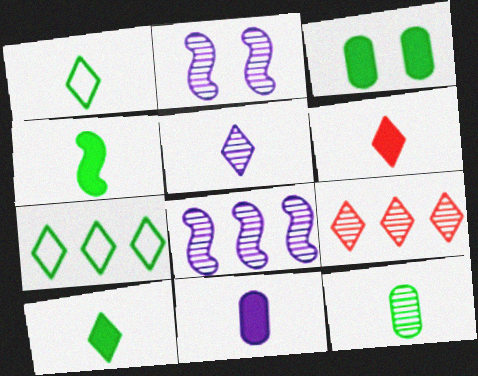[[1, 4, 12], 
[1, 5, 6], 
[2, 9, 12], 
[4, 6, 11]]